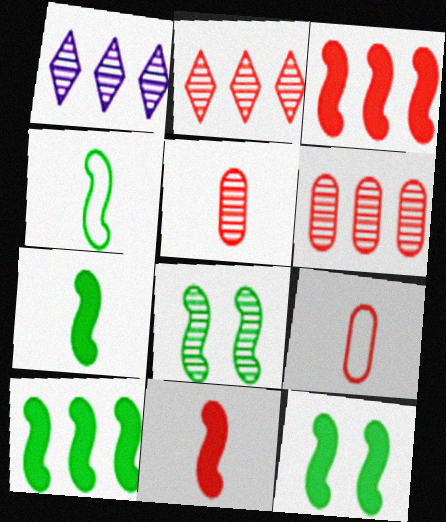[[1, 5, 8], 
[1, 9, 12], 
[4, 8, 10], 
[7, 10, 12]]